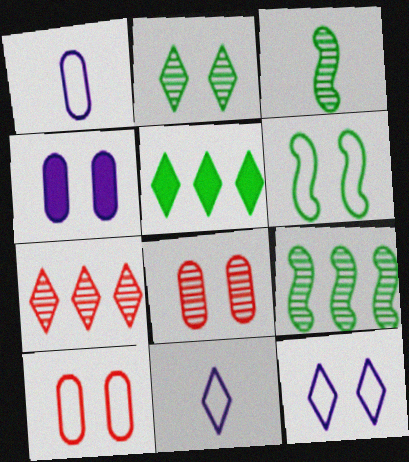[[6, 10, 12]]